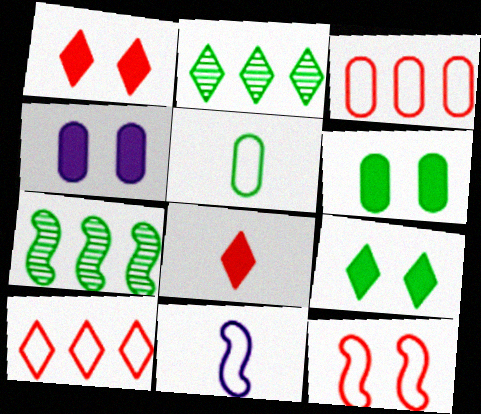[[5, 7, 9]]